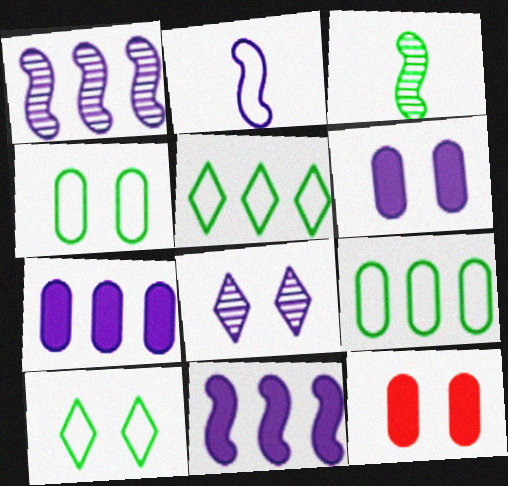[[2, 7, 8]]